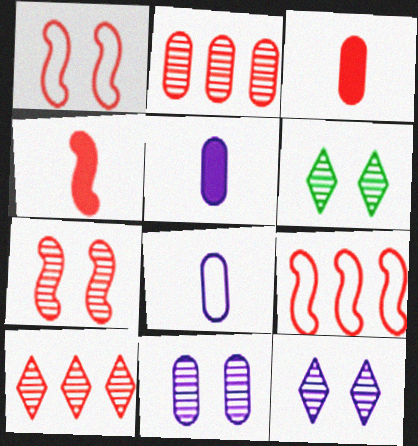[[1, 3, 10], 
[4, 7, 9], 
[5, 6, 9], 
[6, 7, 11]]